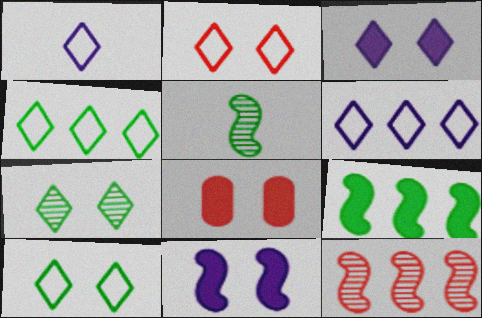[[1, 2, 4], 
[2, 3, 7], 
[5, 6, 8]]